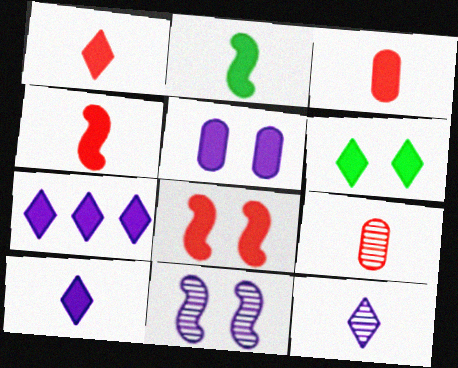[[1, 3, 4], 
[1, 6, 7], 
[2, 3, 10], 
[5, 6, 8]]